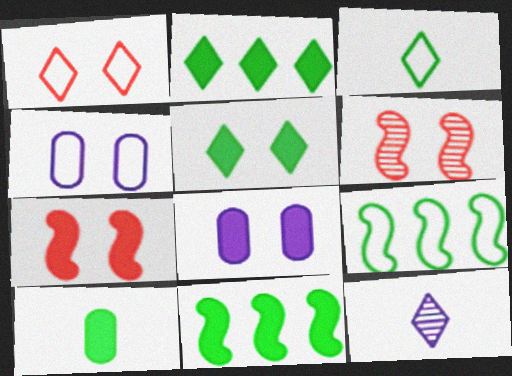[[1, 2, 12], 
[4, 5, 6], 
[5, 7, 8], 
[5, 10, 11]]